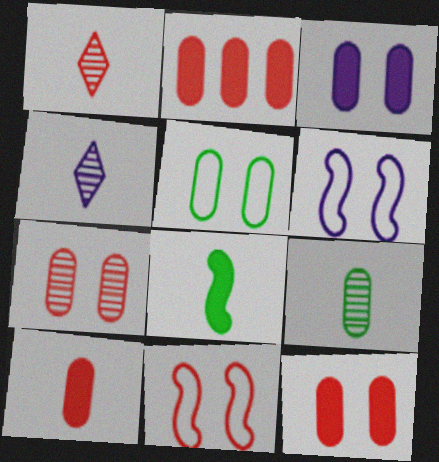[[1, 2, 11], 
[2, 10, 12], 
[3, 5, 7]]